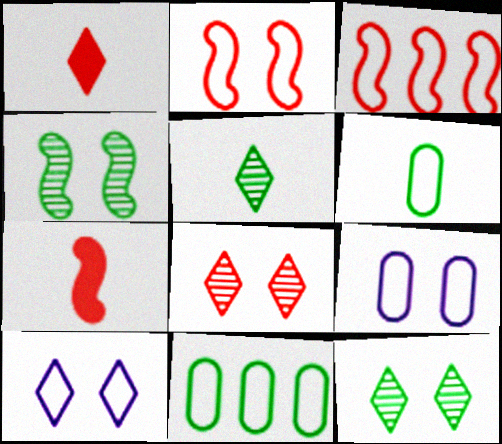[[3, 6, 10]]